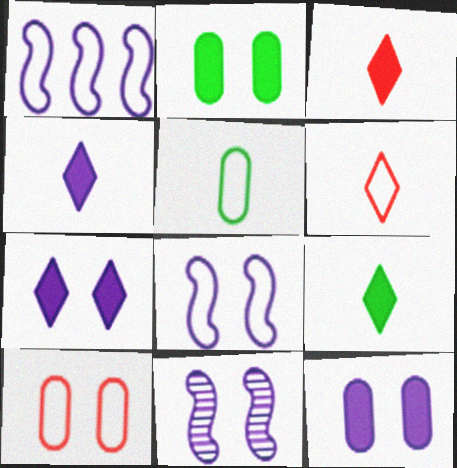[[3, 4, 9]]